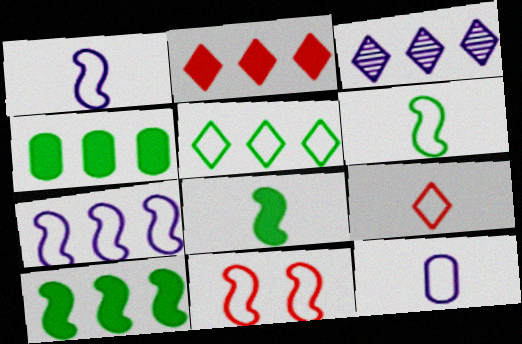[[2, 3, 5], 
[5, 11, 12], 
[6, 7, 11], 
[6, 9, 12]]